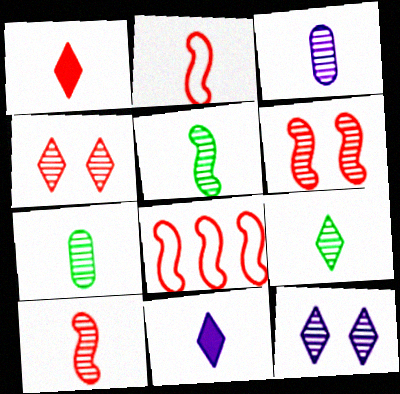[[2, 7, 11], 
[3, 9, 10], 
[5, 7, 9]]